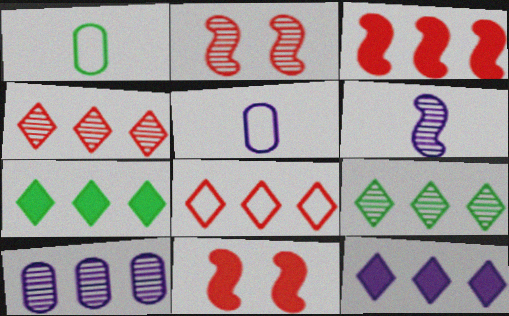[[1, 2, 12], 
[2, 5, 7], 
[5, 9, 11], 
[8, 9, 12]]